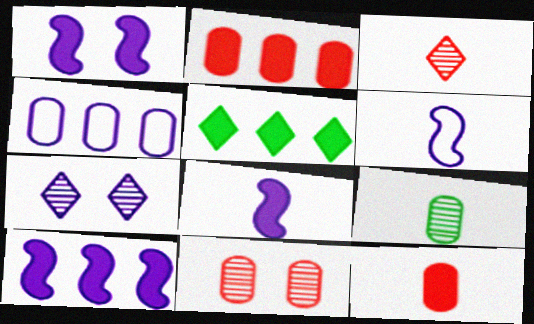[[1, 5, 12], 
[1, 8, 10], 
[2, 5, 10], 
[4, 7, 8], 
[5, 6, 11]]